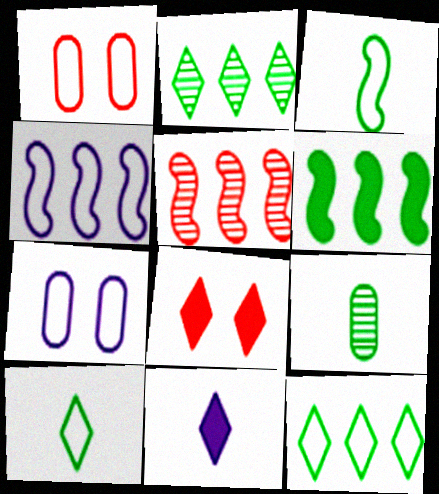[[1, 4, 10], 
[4, 5, 6], 
[4, 8, 9]]